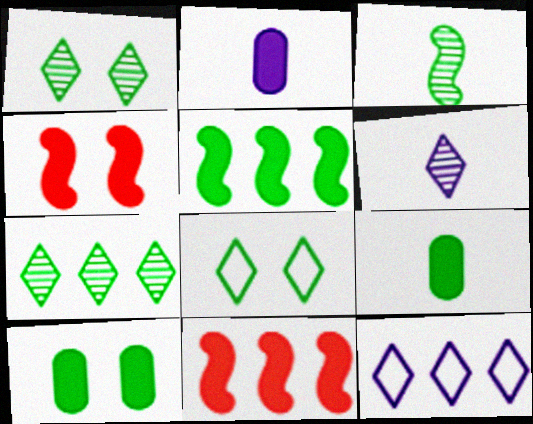[]